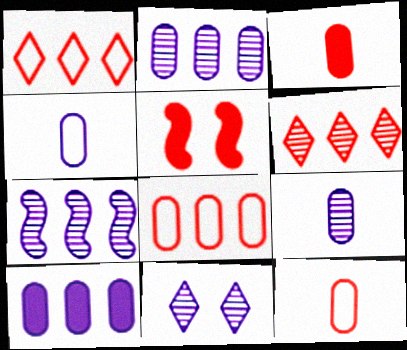[[5, 6, 12], 
[7, 9, 11]]